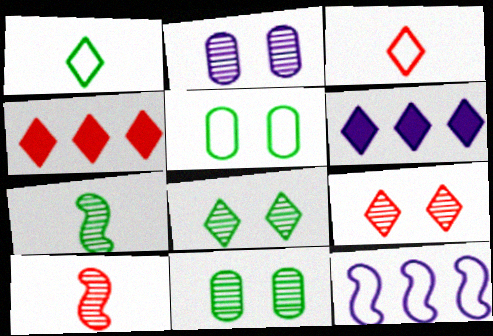[[1, 6, 9], 
[3, 4, 9], 
[3, 5, 12], 
[3, 6, 8], 
[5, 6, 10]]